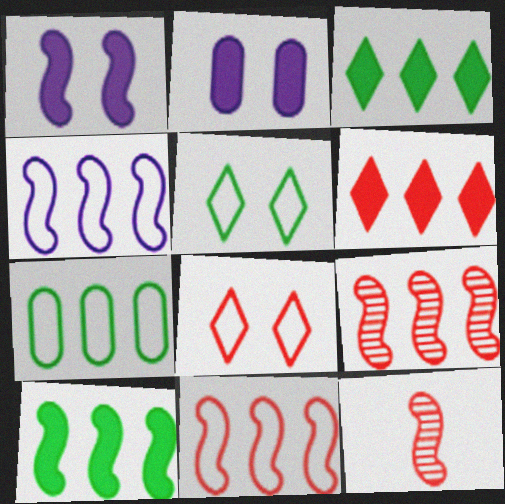[[4, 9, 10]]